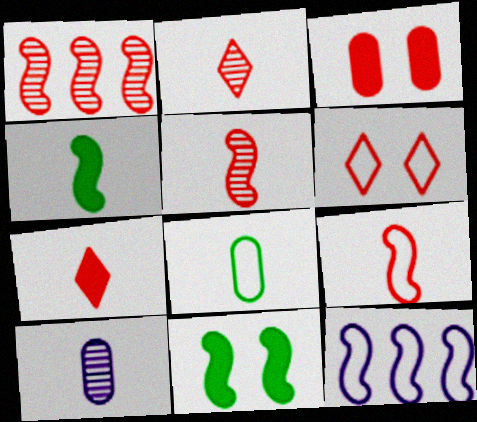[[5, 11, 12], 
[6, 8, 12]]